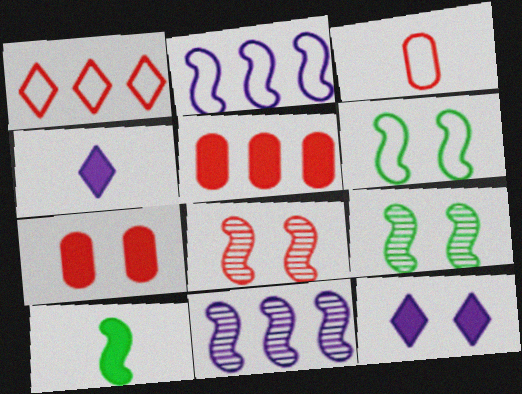[[2, 8, 10], 
[5, 10, 12]]